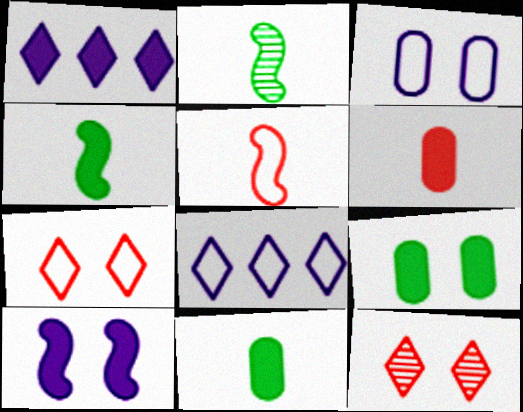[]